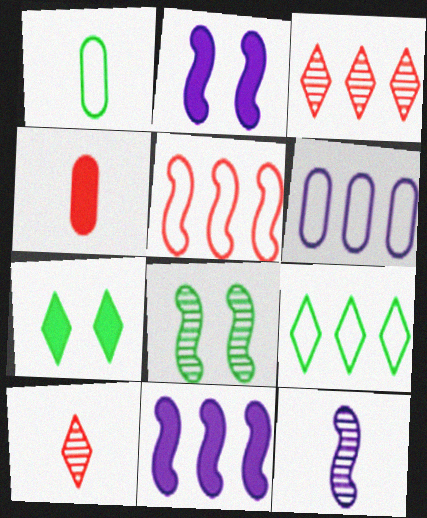[[1, 2, 3], 
[4, 7, 11], 
[5, 6, 9]]